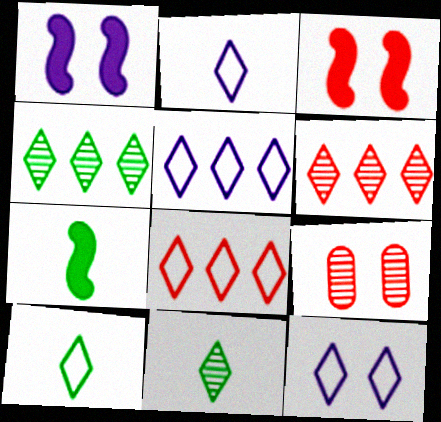[[2, 5, 12], 
[5, 7, 9], 
[8, 10, 12]]